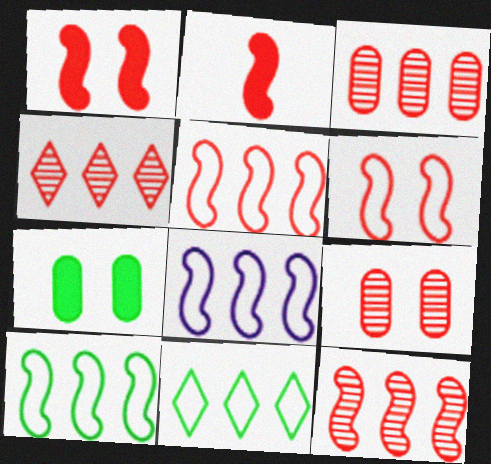[[2, 6, 12], 
[3, 4, 12], 
[5, 8, 10]]